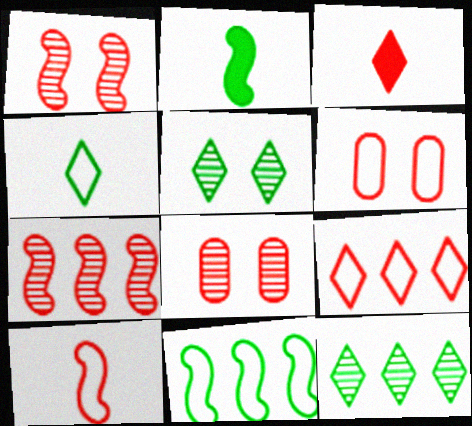[[3, 6, 7], 
[6, 9, 10]]